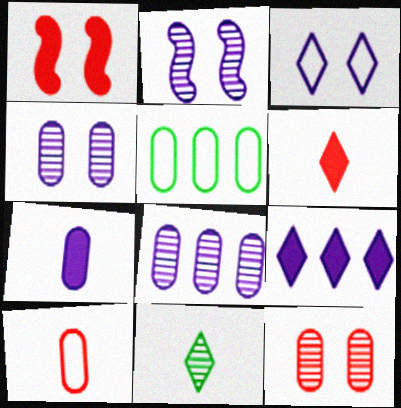[[2, 5, 6], 
[5, 7, 12]]